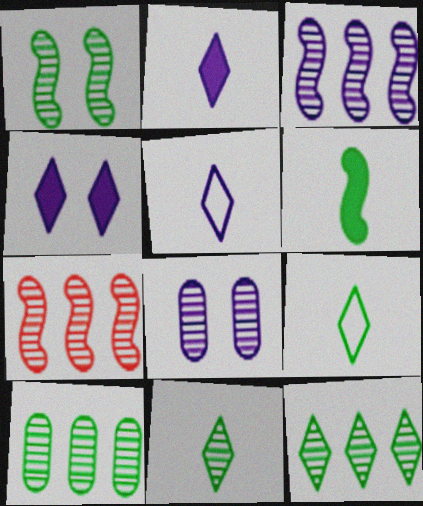[[1, 10, 11], 
[7, 8, 11]]